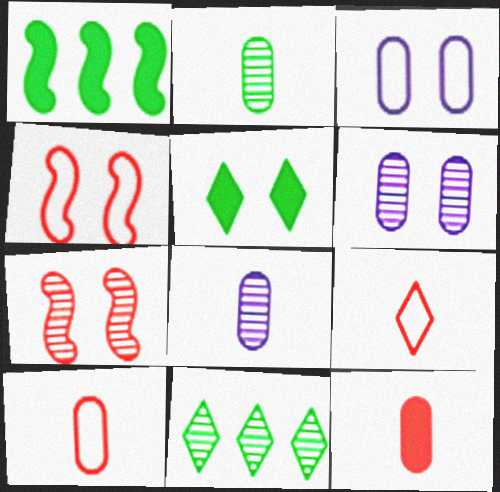[[1, 6, 9], 
[3, 5, 7], 
[4, 5, 6], 
[7, 8, 11]]